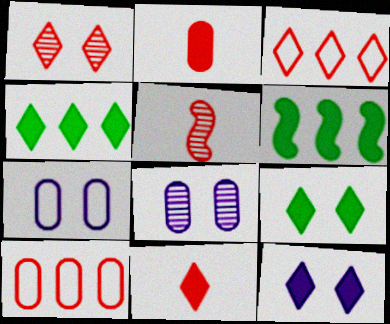[[1, 3, 11], 
[2, 6, 12], 
[4, 5, 7], 
[4, 11, 12]]